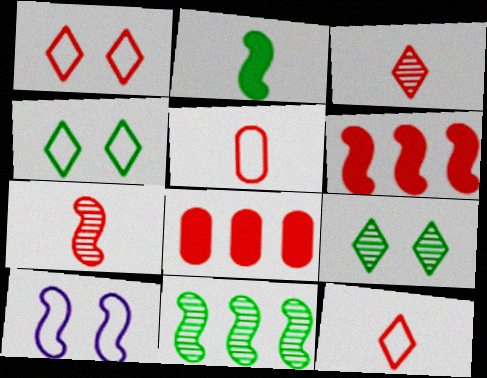[[1, 7, 8]]